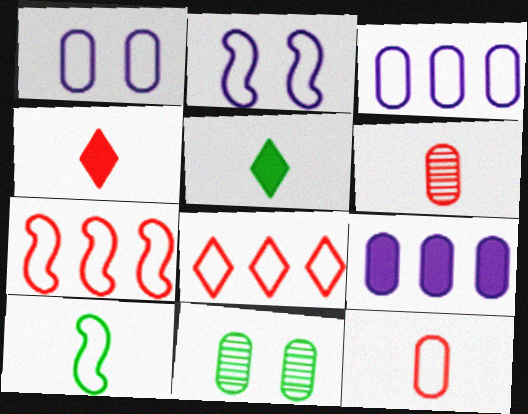[[1, 8, 10], 
[2, 7, 10], 
[9, 11, 12]]